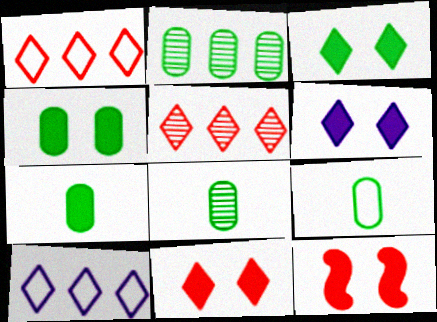[[2, 4, 9], 
[3, 6, 11], 
[4, 6, 12], 
[7, 8, 9], 
[8, 10, 12]]